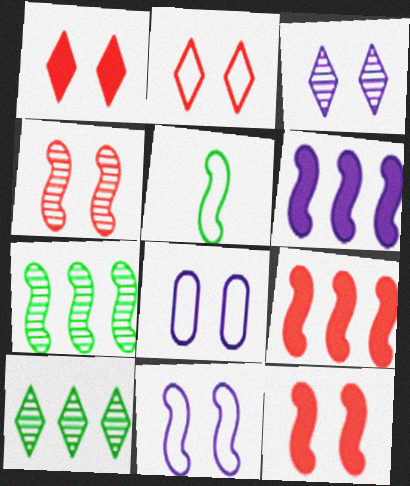[[4, 5, 6]]